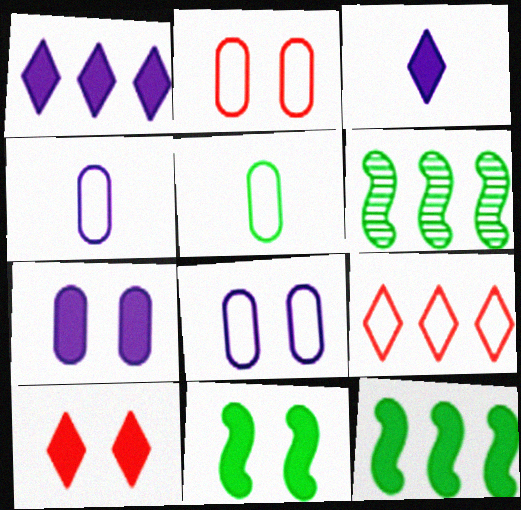[[2, 3, 6], 
[4, 6, 10], 
[7, 10, 11]]